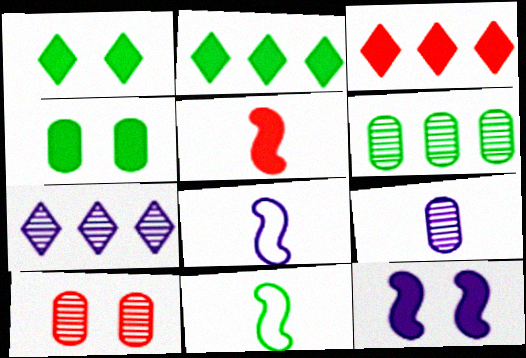[[1, 6, 11], 
[2, 8, 10], 
[6, 9, 10]]